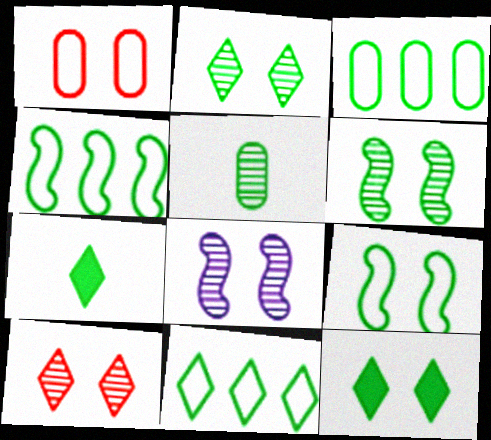[[1, 8, 12], 
[2, 7, 11], 
[3, 4, 11], 
[3, 6, 7], 
[4, 5, 12]]